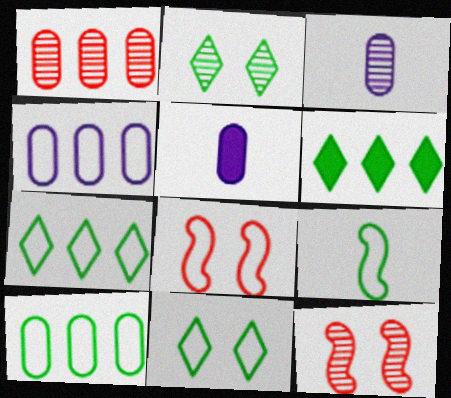[[3, 6, 8], 
[5, 7, 12], 
[9, 10, 11]]